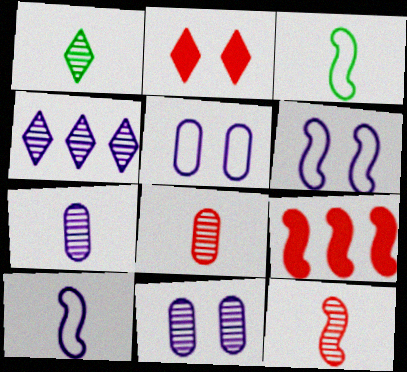[[1, 5, 9], 
[1, 7, 12]]